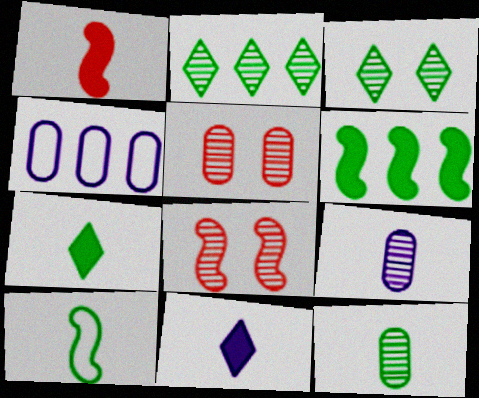[[1, 3, 4], 
[2, 8, 9], 
[4, 7, 8], 
[7, 10, 12]]